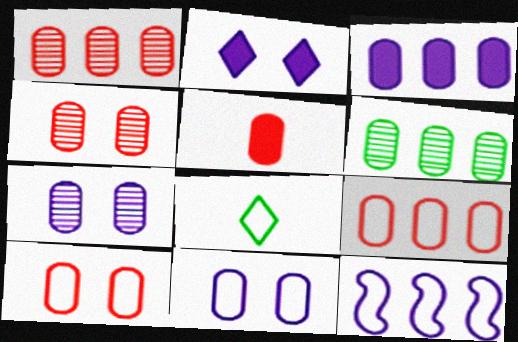[[1, 5, 10], 
[3, 6, 9], 
[4, 5, 9], 
[5, 6, 11], 
[8, 10, 12]]